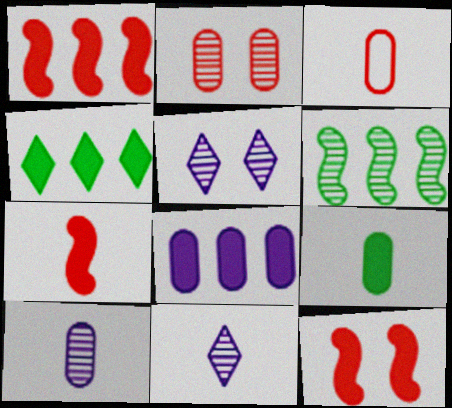[[1, 4, 8], 
[1, 7, 12], 
[2, 6, 11], 
[3, 9, 10]]